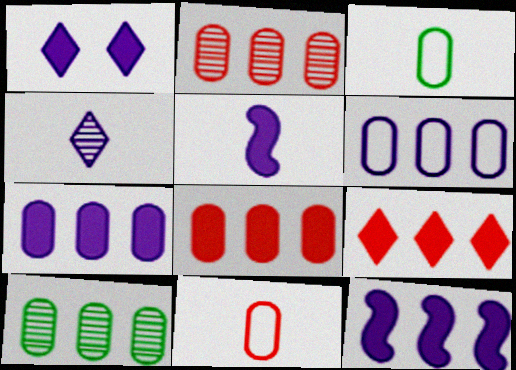[[1, 5, 7], 
[6, 8, 10]]